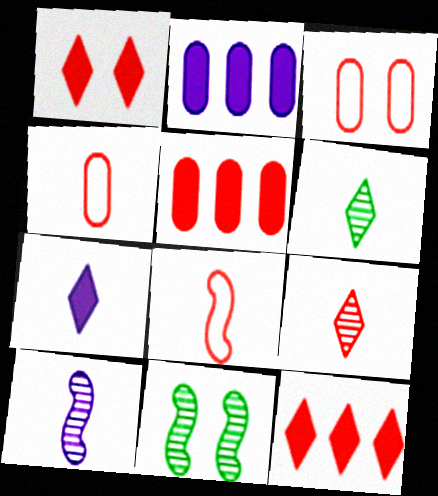[]